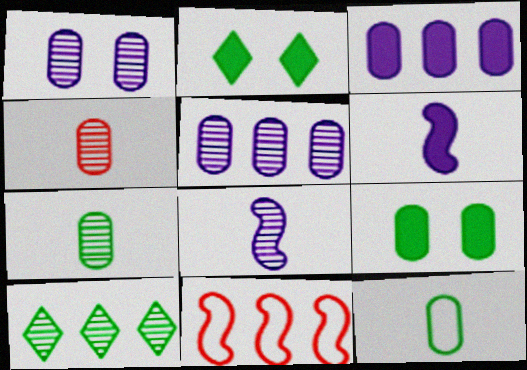[[3, 10, 11]]